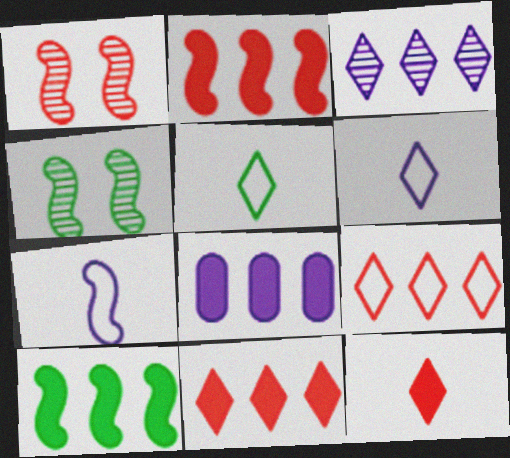[[1, 5, 8], 
[1, 7, 10], 
[2, 4, 7], 
[8, 10, 11]]